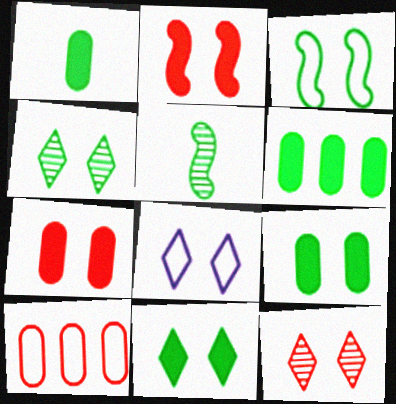[[1, 6, 9], 
[3, 4, 9], 
[8, 11, 12]]